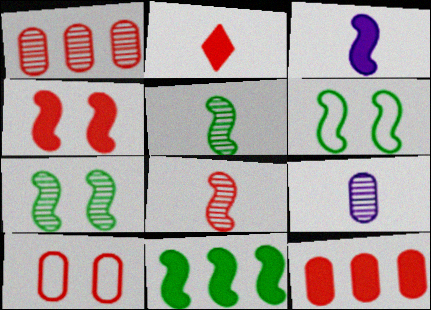[[2, 4, 12], 
[3, 4, 11], 
[5, 6, 11]]